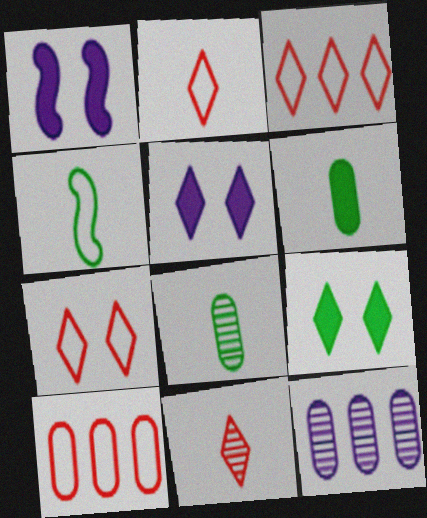[[1, 3, 8], 
[2, 3, 7]]